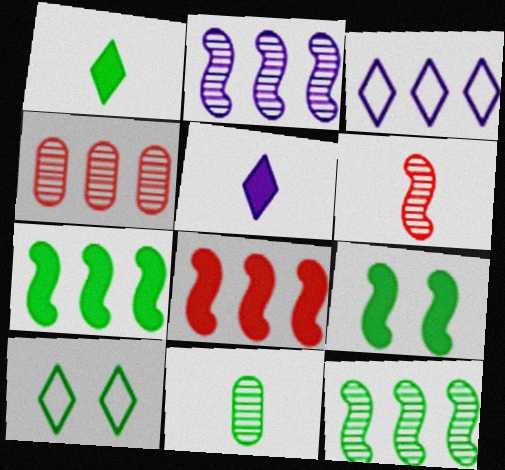[[3, 4, 7], 
[7, 10, 11]]